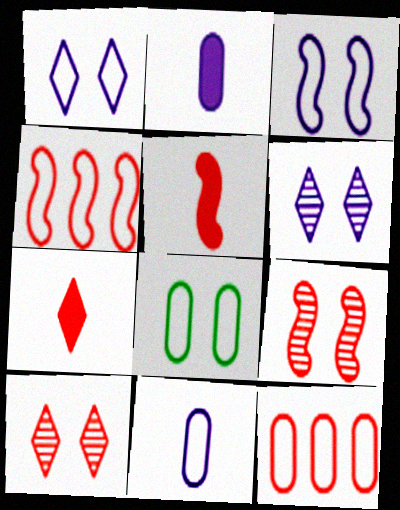[[4, 5, 9], 
[5, 10, 12], 
[7, 9, 12], 
[8, 11, 12]]